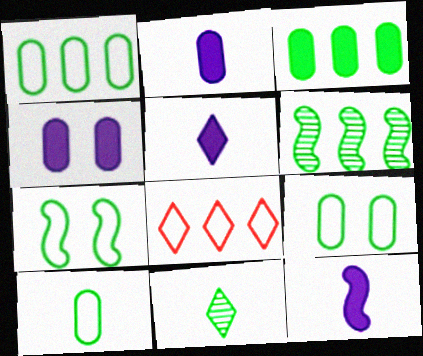[[1, 9, 10], 
[2, 5, 12], 
[3, 7, 11]]